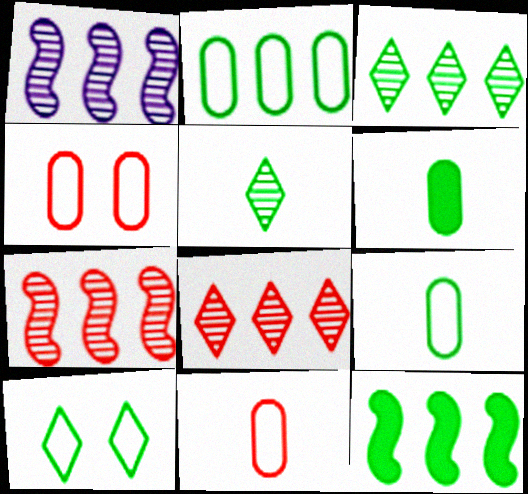[[2, 3, 12]]